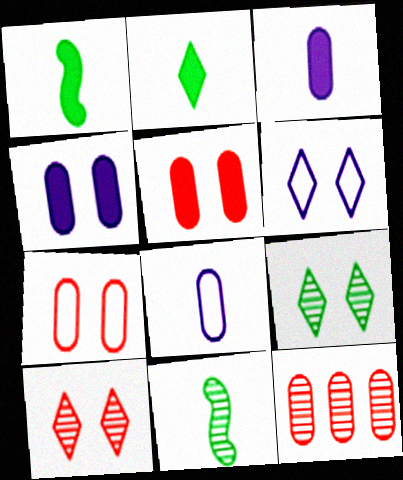[[1, 6, 12]]